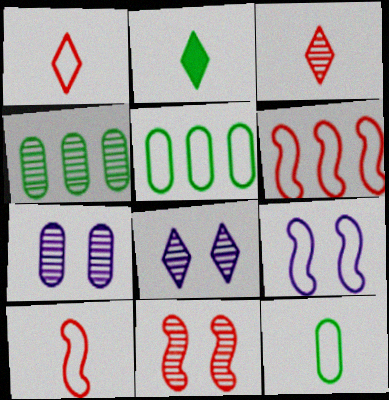[[1, 5, 9], 
[2, 6, 7]]